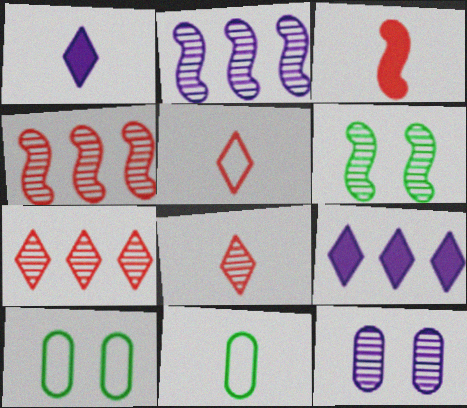[[1, 4, 10]]